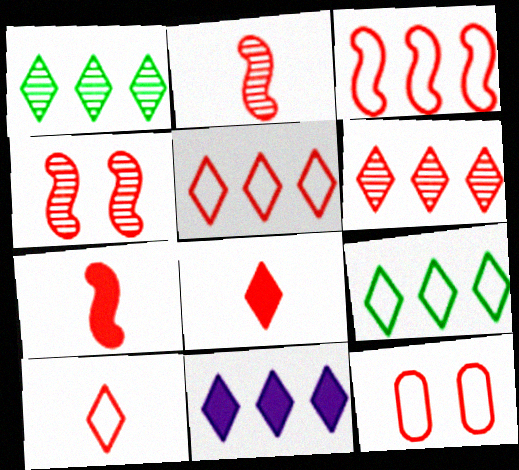[[1, 5, 11], 
[3, 4, 7], 
[3, 10, 12], 
[6, 7, 12], 
[6, 9, 11]]